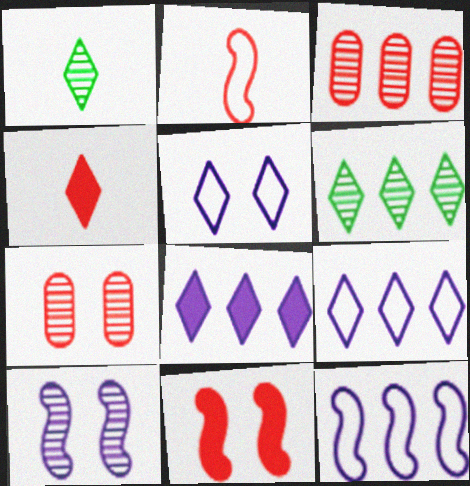[[1, 3, 10], 
[4, 5, 6]]